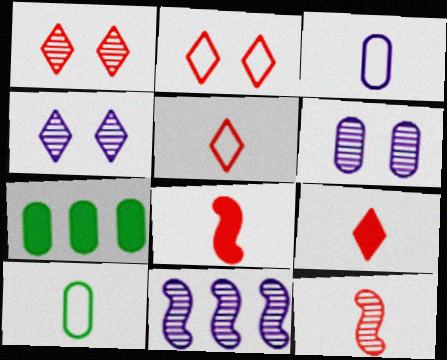[]